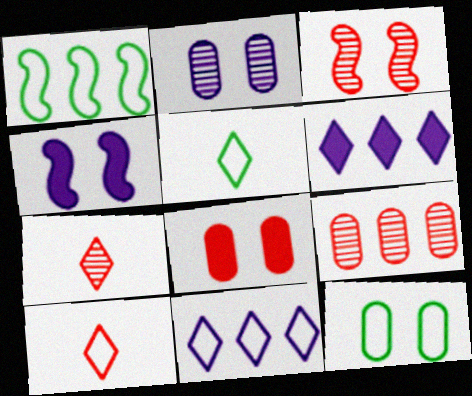[[1, 5, 12], 
[1, 6, 9], 
[2, 8, 12], 
[3, 7, 9], 
[4, 5, 9]]